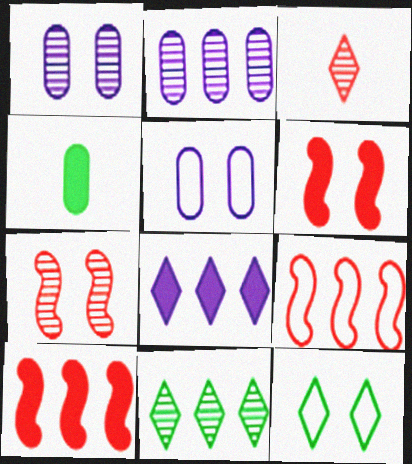[[1, 6, 12], 
[3, 8, 12], 
[4, 6, 8]]